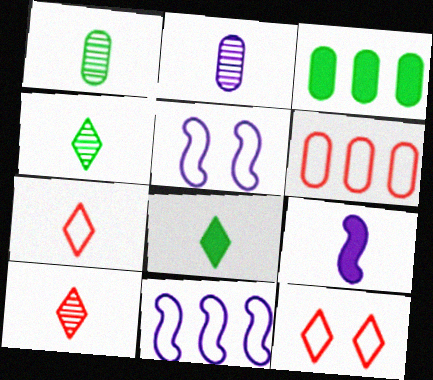[[1, 7, 9], 
[3, 5, 10]]